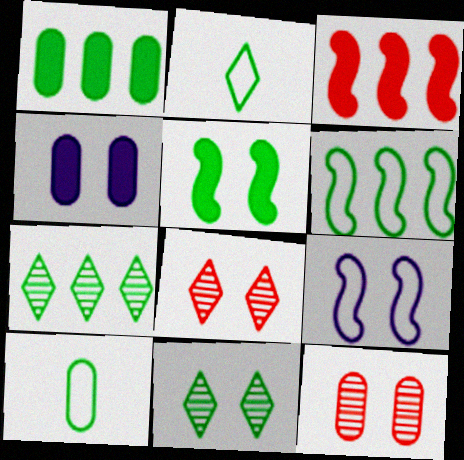[[1, 6, 7], 
[5, 7, 10]]